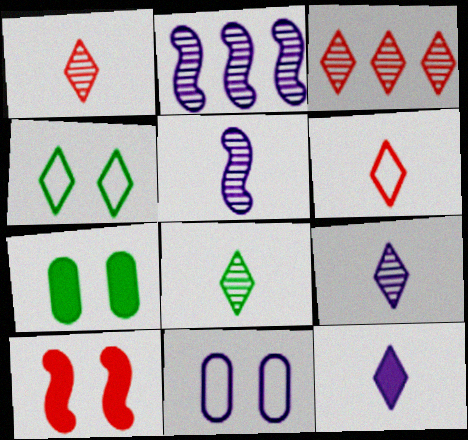[[1, 8, 9], 
[2, 6, 7], 
[2, 11, 12], 
[3, 4, 12], 
[6, 8, 12]]